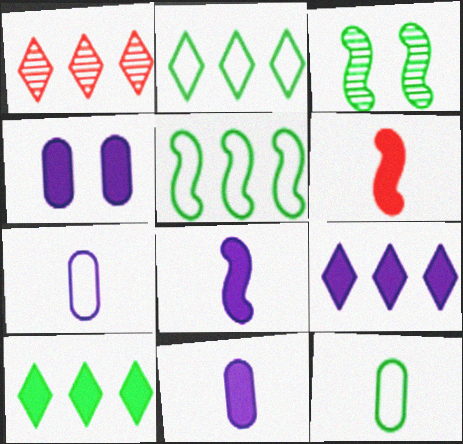[[1, 2, 9], 
[3, 10, 12], 
[4, 6, 10], 
[4, 8, 9]]